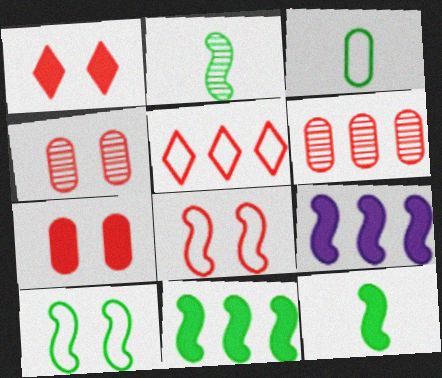[[1, 4, 8], 
[2, 8, 9], 
[2, 10, 11]]